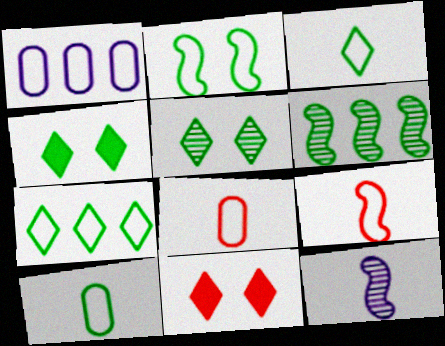[[2, 7, 10], 
[4, 6, 10]]